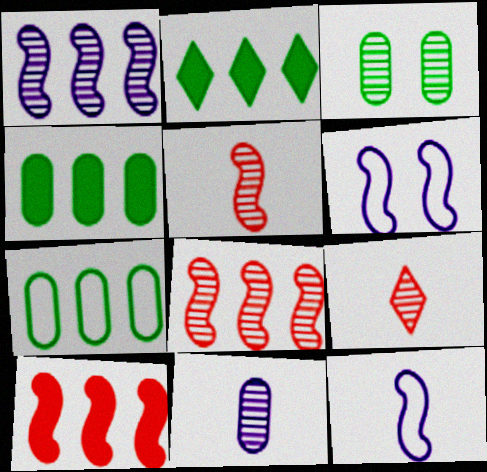[[1, 3, 9], 
[4, 6, 9]]